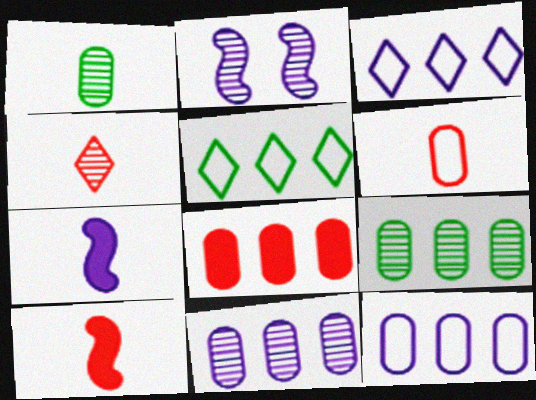[[2, 4, 9], 
[4, 6, 10], 
[8, 9, 12]]